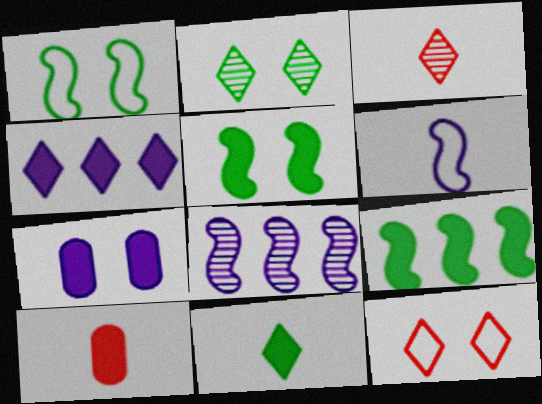[[4, 5, 10]]